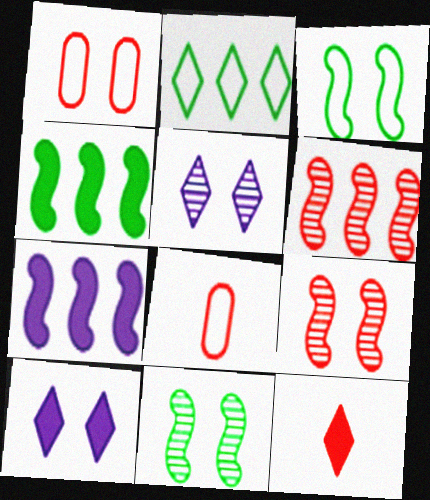[[1, 6, 12], 
[1, 10, 11], 
[2, 5, 12], 
[4, 5, 8]]